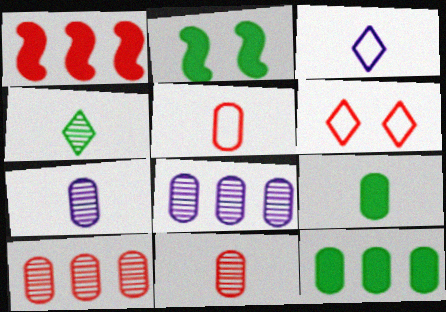[[1, 6, 11], 
[2, 3, 10], 
[5, 7, 9]]